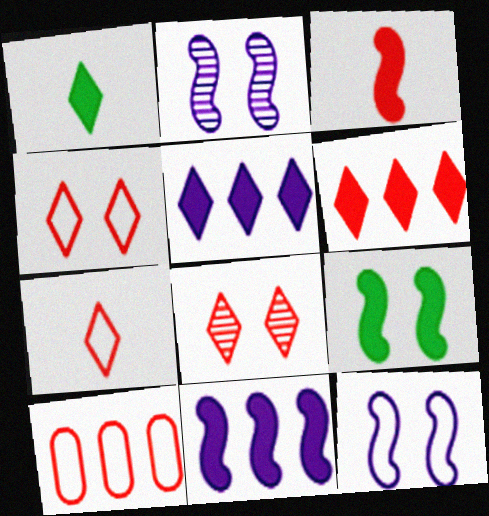[[1, 2, 10], 
[3, 8, 10], 
[3, 9, 11], 
[6, 7, 8]]